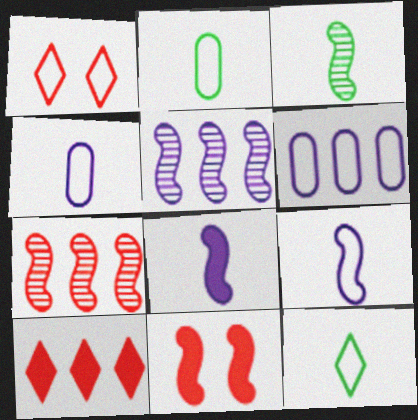[]